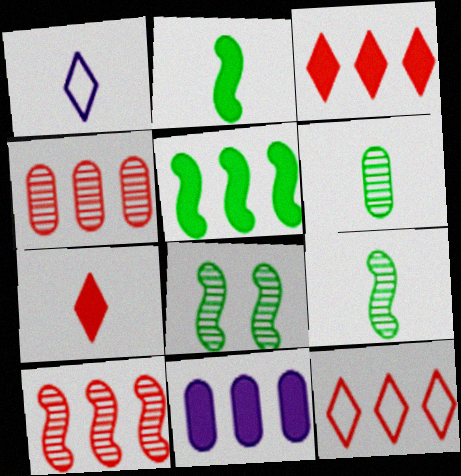[[3, 5, 11]]